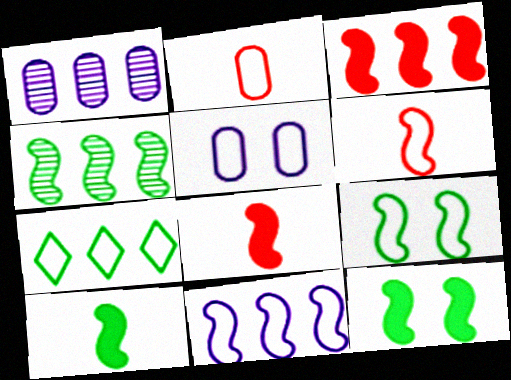[[1, 3, 7], 
[3, 4, 11], 
[4, 9, 10], 
[5, 6, 7], 
[6, 9, 11]]